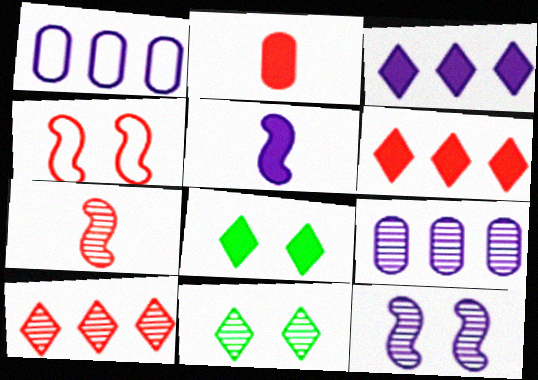[[1, 7, 8], 
[2, 4, 10], 
[7, 9, 11]]